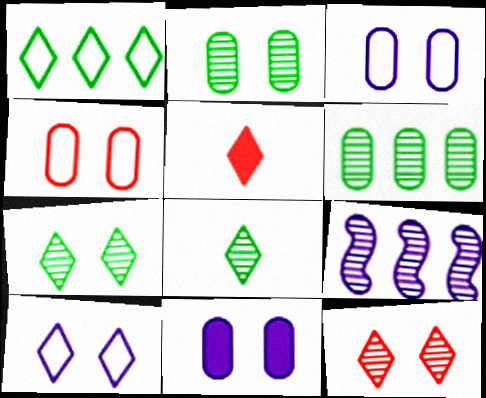[[2, 4, 11]]